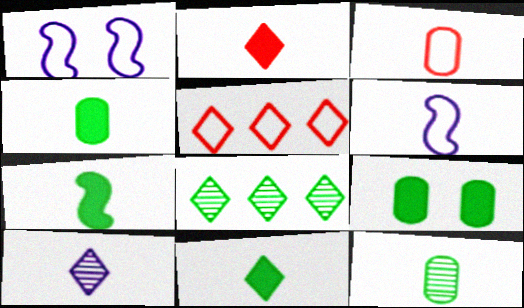[[2, 6, 12], 
[3, 7, 10], 
[4, 7, 11]]